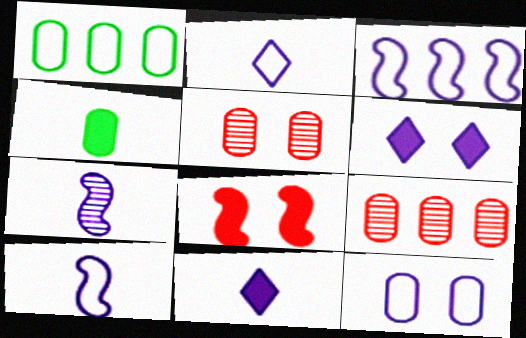[[2, 3, 12], 
[4, 9, 12]]